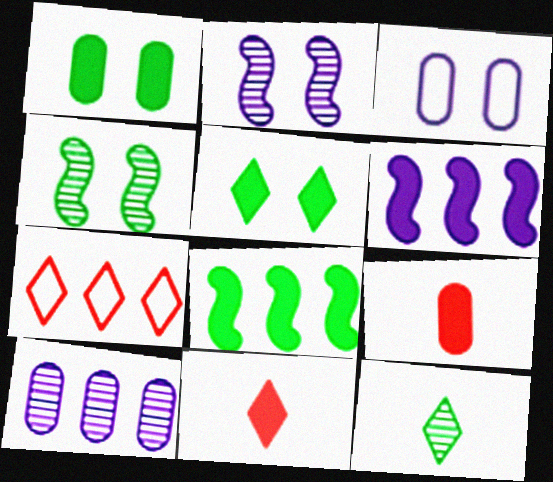[[1, 6, 11], 
[5, 6, 9], 
[7, 8, 10]]